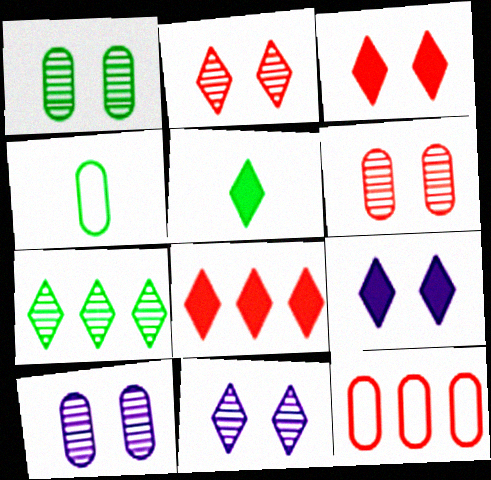[[1, 6, 10], 
[5, 8, 9]]